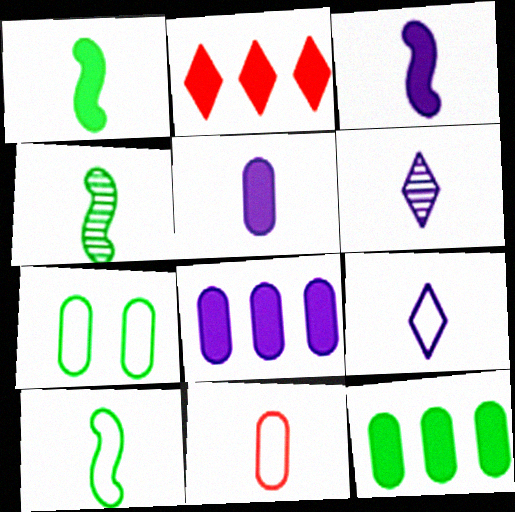[[1, 4, 10], 
[1, 6, 11], 
[9, 10, 11]]